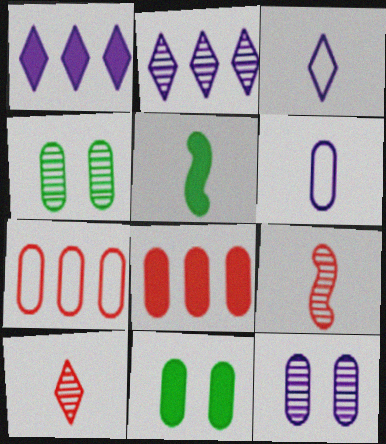[[2, 4, 9], 
[4, 6, 8], 
[5, 6, 10]]